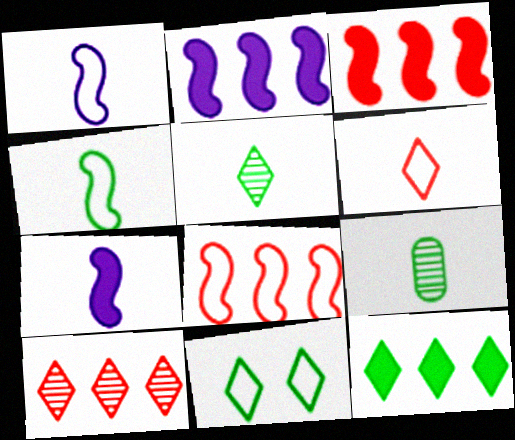[[5, 11, 12], 
[6, 7, 9]]